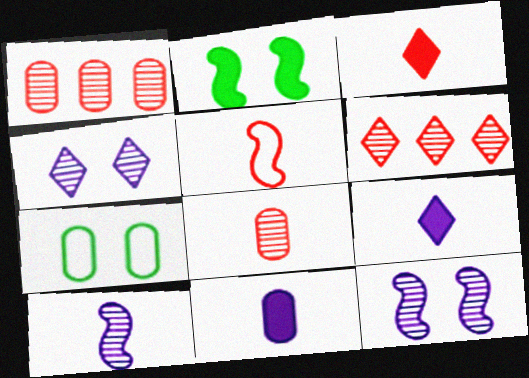[[1, 7, 11], 
[3, 5, 8]]